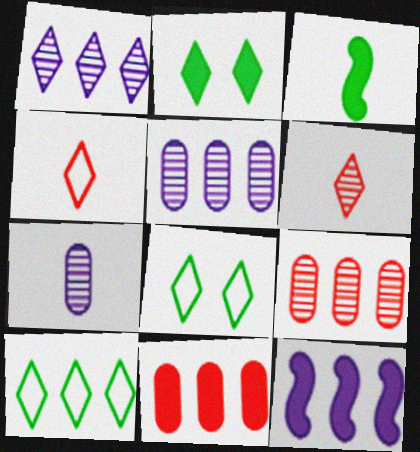[[1, 2, 4], 
[3, 4, 7], 
[9, 10, 12]]